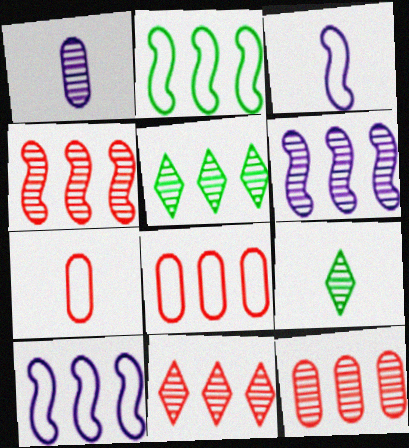[[4, 11, 12], 
[5, 6, 12]]